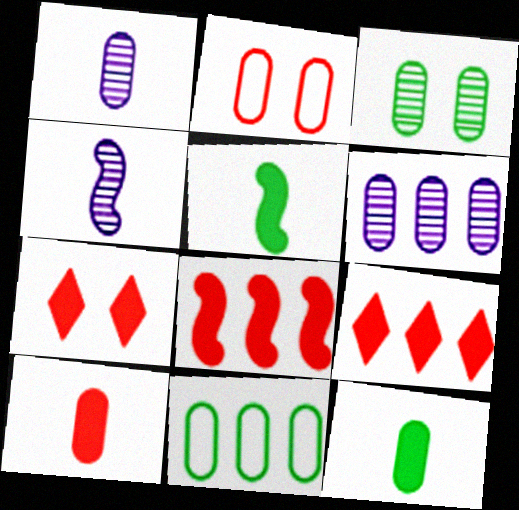[[2, 6, 12], 
[3, 11, 12], 
[4, 7, 11], 
[7, 8, 10]]